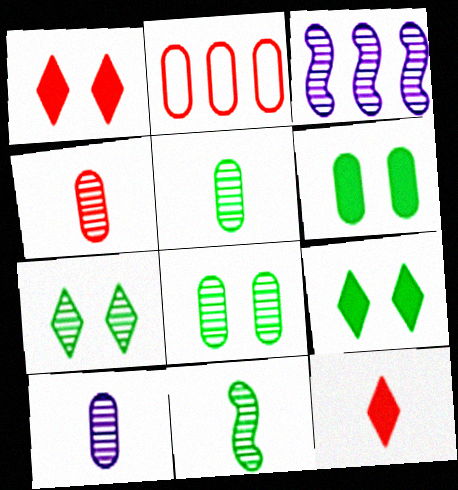[[2, 6, 10], 
[3, 4, 7], 
[4, 5, 10]]